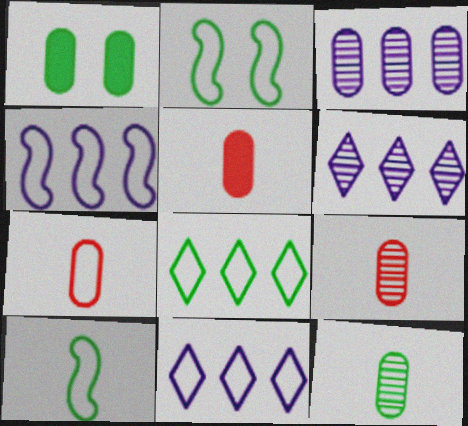[[1, 3, 7], 
[2, 5, 6], 
[2, 7, 11], 
[5, 7, 9]]